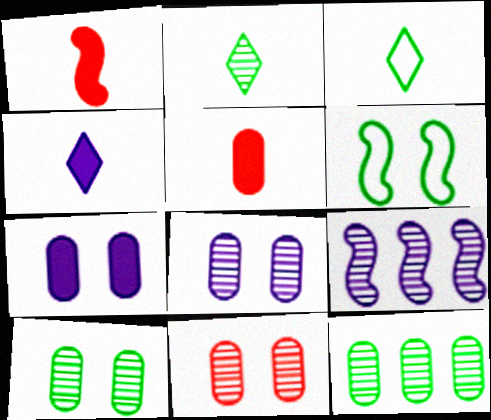[[1, 6, 9], 
[2, 9, 11], 
[8, 10, 11]]